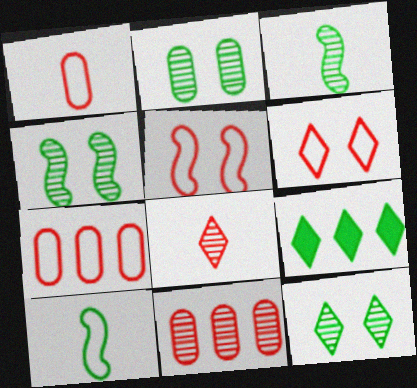[[2, 4, 12], 
[2, 9, 10]]